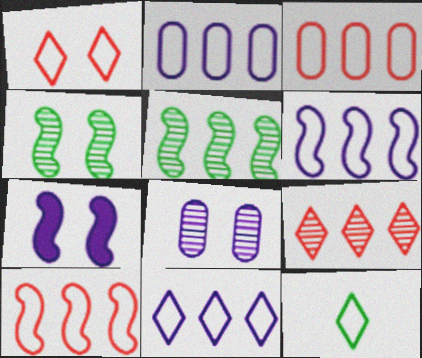[[1, 11, 12], 
[2, 6, 11]]